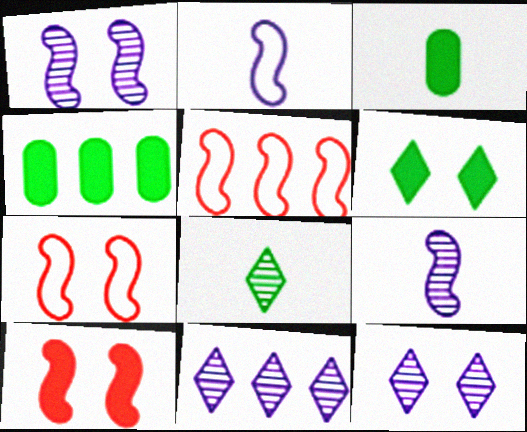[[3, 5, 12], 
[3, 7, 11], 
[4, 5, 11]]